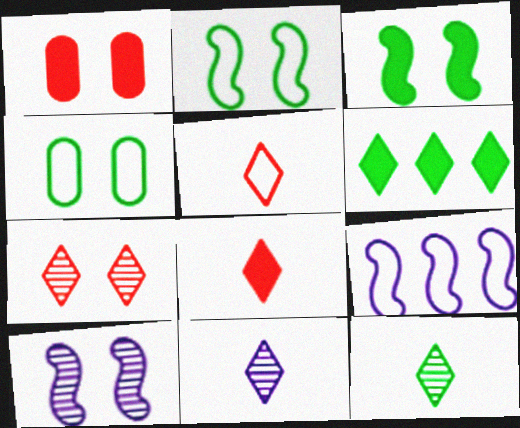[[1, 9, 12], 
[4, 5, 9]]